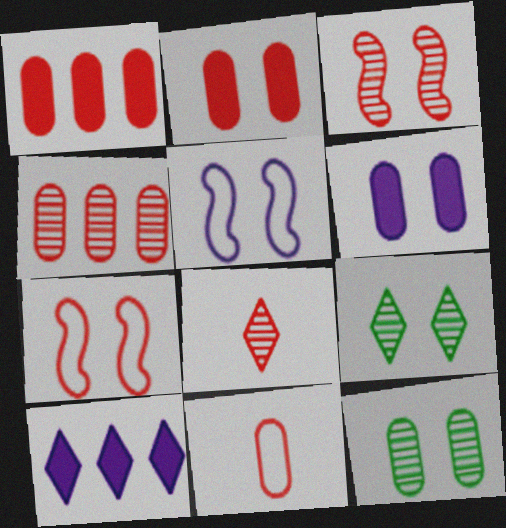[[1, 7, 8], 
[2, 4, 11], 
[2, 5, 9], 
[3, 4, 8], 
[6, 7, 9]]